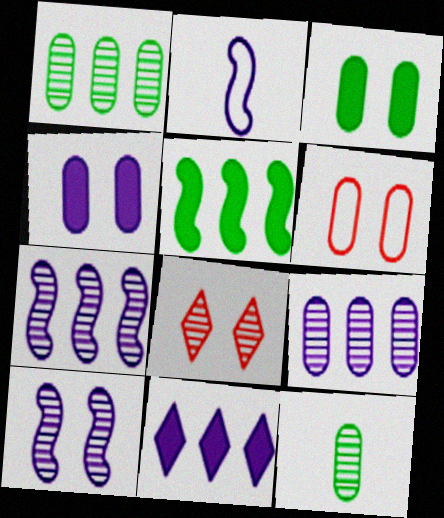[[7, 8, 12]]